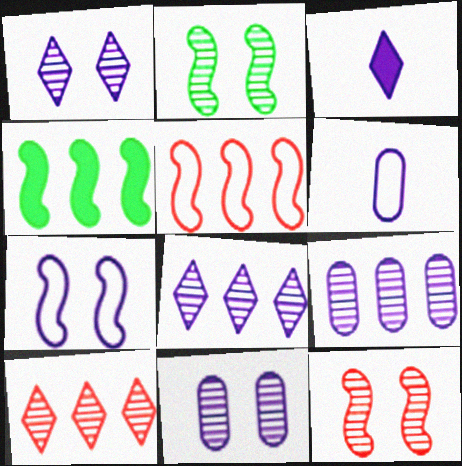[[3, 7, 9]]